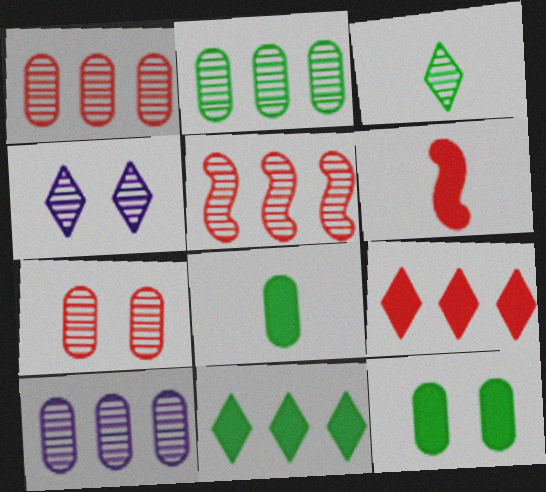[[1, 2, 10]]